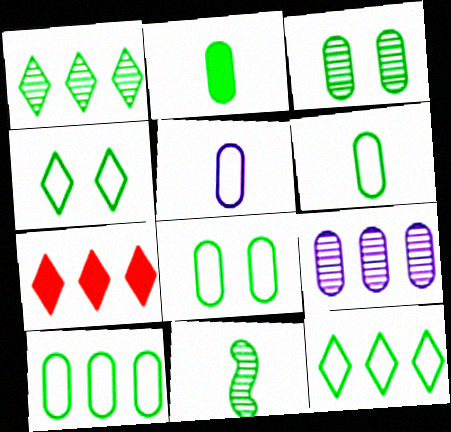[[1, 3, 11], 
[2, 3, 10], 
[6, 8, 10]]